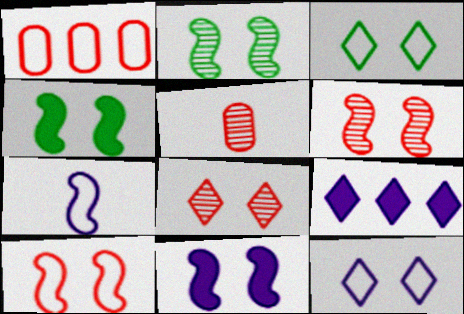[[1, 3, 7], 
[2, 10, 11]]